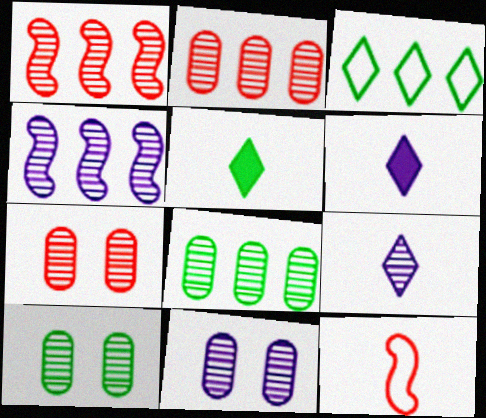[[1, 9, 10], 
[4, 9, 11], 
[7, 10, 11]]